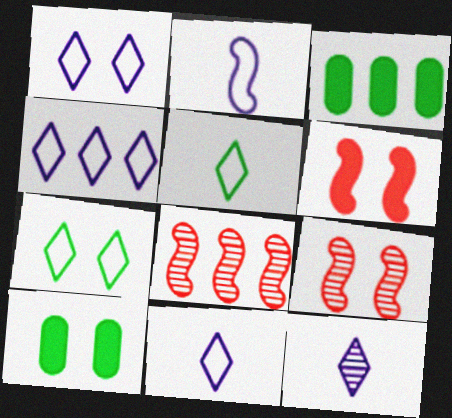[[1, 4, 11], 
[1, 9, 10], 
[3, 4, 8], 
[3, 9, 11], 
[8, 10, 11]]